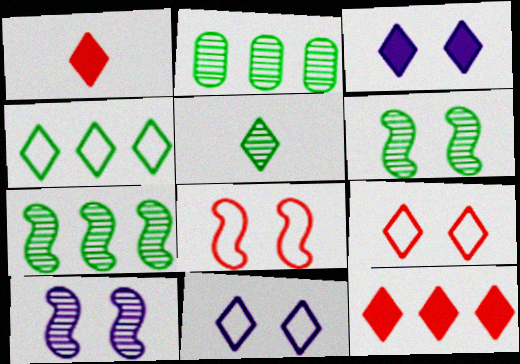[[2, 5, 6], 
[5, 11, 12]]